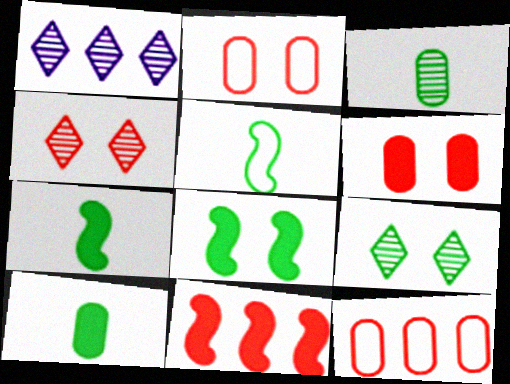[[1, 2, 7], 
[1, 5, 6]]